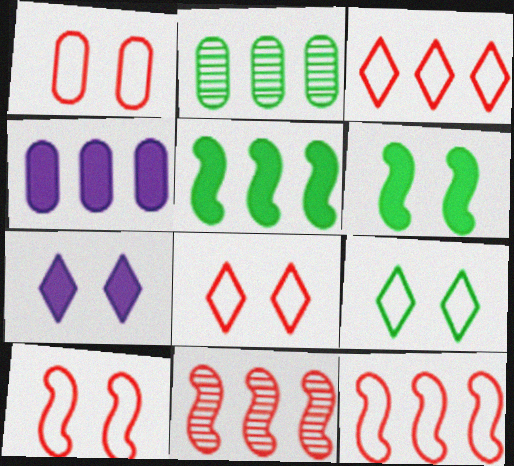[[1, 8, 10]]